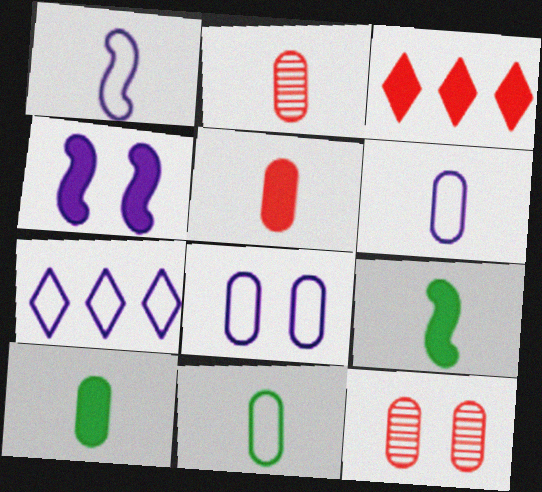[[1, 7, 8], 
[2, 6, 10], 
[3, 4, 10], 
[7, 9, 12]]